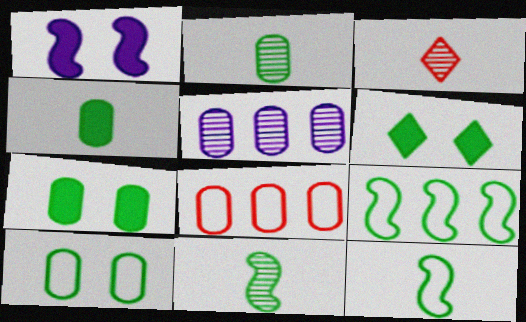[[2, 6, 9]]